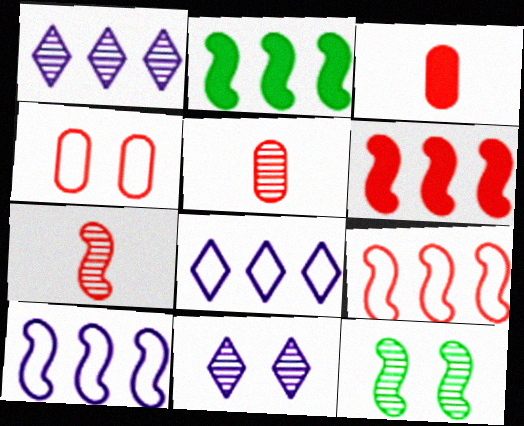[[1, 5, 12], 
[3, 8, 12]]